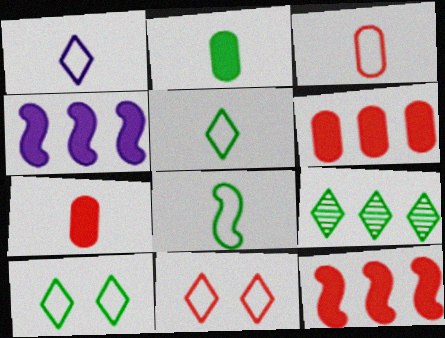[[1, 3, 8]]